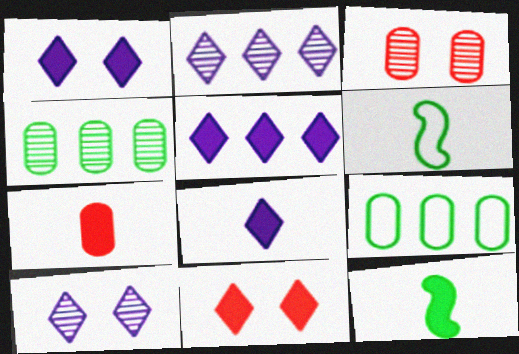[[1, 5, 8], 
[3, 5, 6], 
[7, 8, 12]]